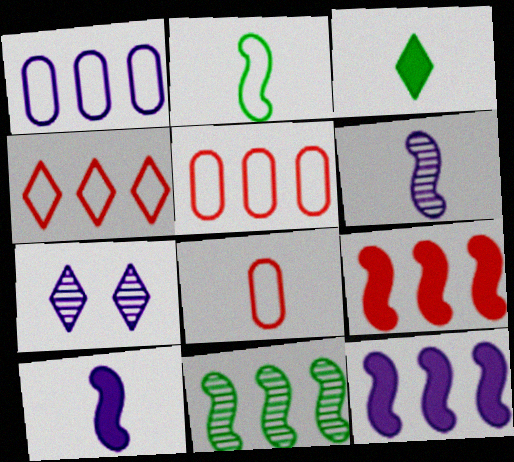[[1, 7, 10], 
[3, 4, 7], 
[3, 6, 8]]